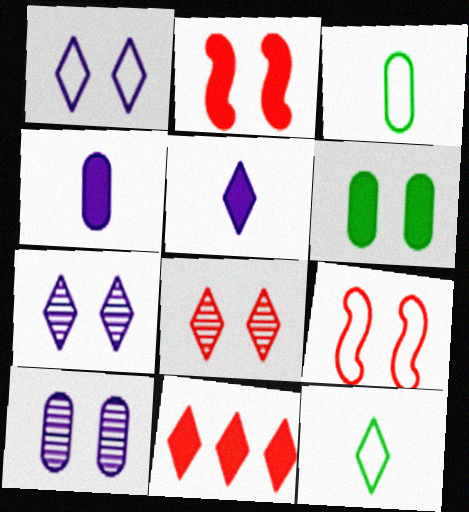[[6, 7, 9], 
[7, 11, 12]]